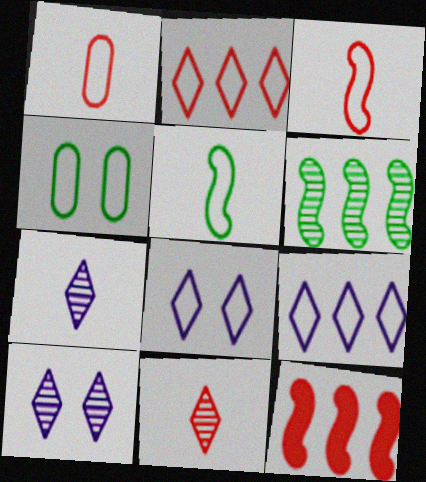[[3, 4, 9], 
[4, 7, 12]]